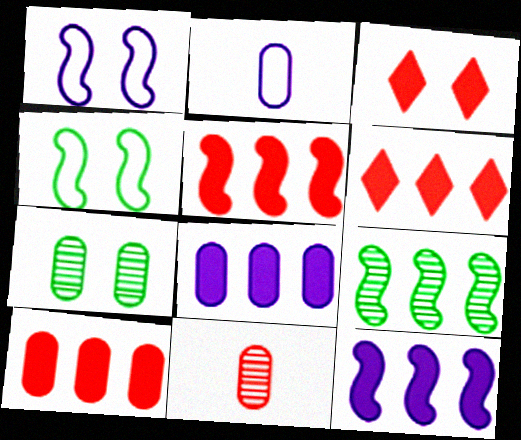[[1, 3, 7], 
[2, 3, 9], 
[2, 7, 10], 
[5, 6, 10]]